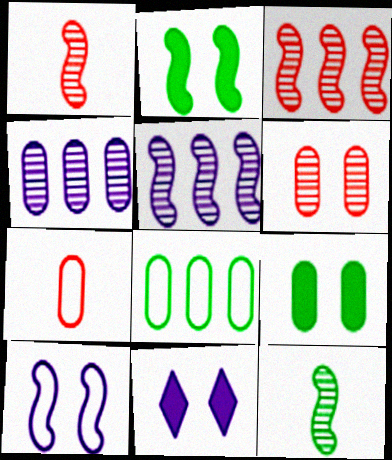[[1, 8, 11], 
[4, 7, 9]]